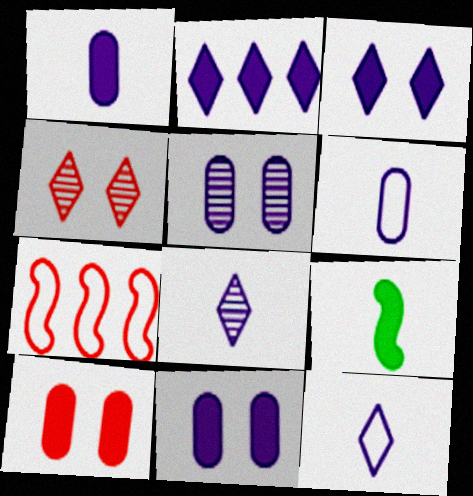[[2, 9, 10]]